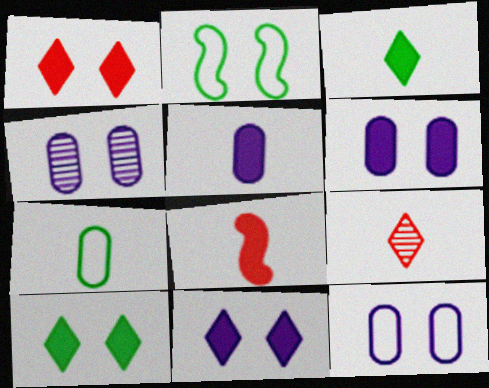[[1, 2, 4], 
[1, 10, 11], 
[3, 5, 8], 
[4, 6, 12]]